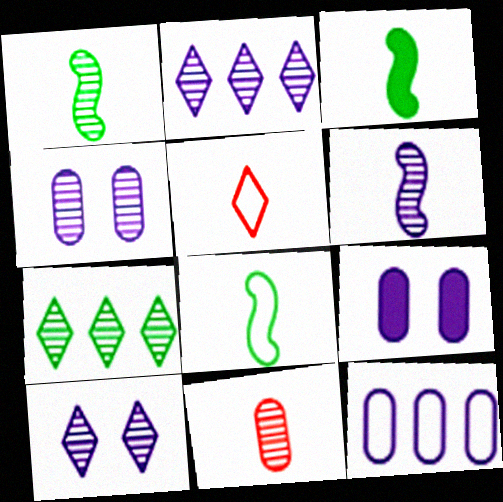[[1, 3, 8], 
[2, 4, 6]]